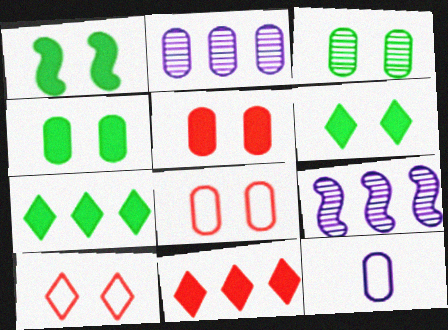[[1, 4, 6]]